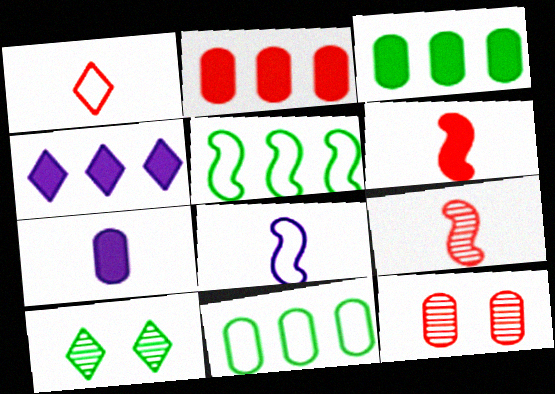[[1, 4, 10], 
[2, 8, 10], 
[7, 11, 12]]